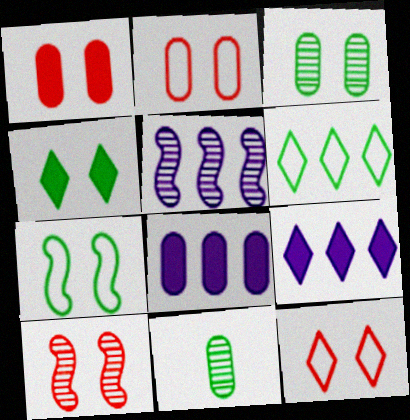[[1, 10, 12], 
[2, 8, 11], 
[3, 4, 7]]